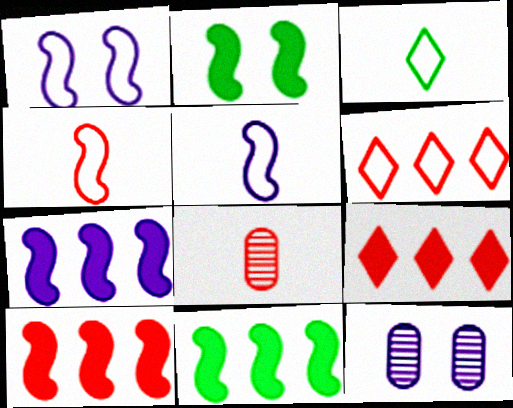[[3, 10, 12], 
[7, 10, 11]]